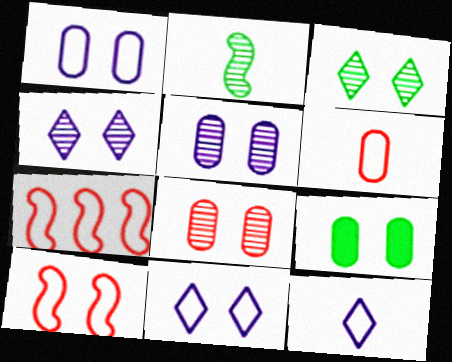[[1, 8, 9], 
[4, 9, 10]]